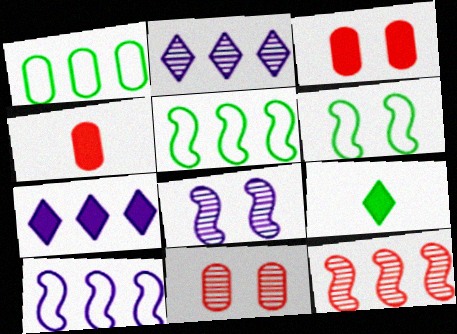[[1, 7, 12], 
[2, 4, 6], 
[9, 10, 11]]